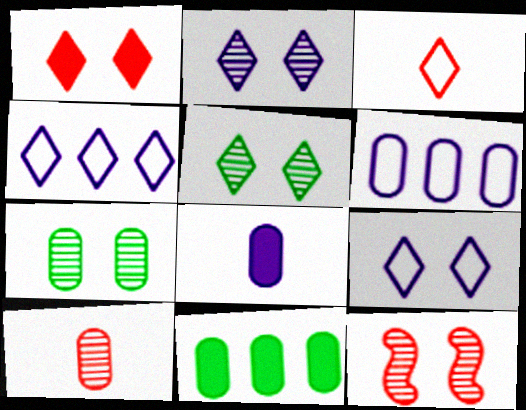[[1, 5, 9], 
[2, 7, 12]]